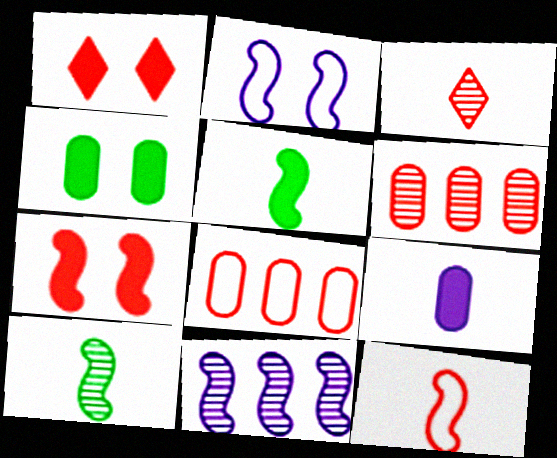[[1, 6, 12], 
[3, 7, 8]]